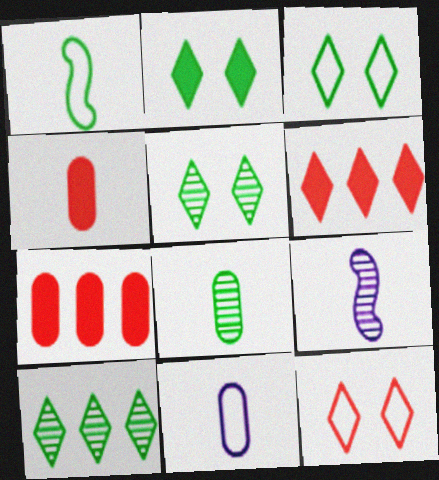[[2, 3, 5], 
[3, 7, 9], 
[4, 8, 11]]